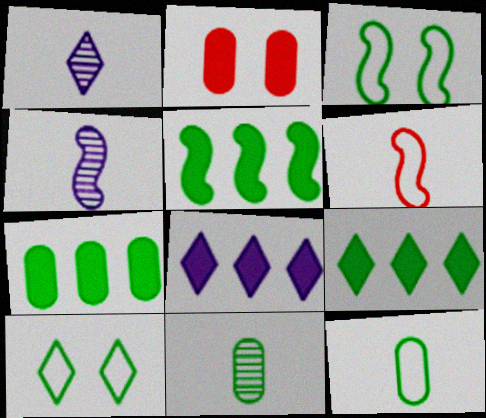[[3, 9, 11], 
[5, 7, 9], 
[5, 10, 11]]